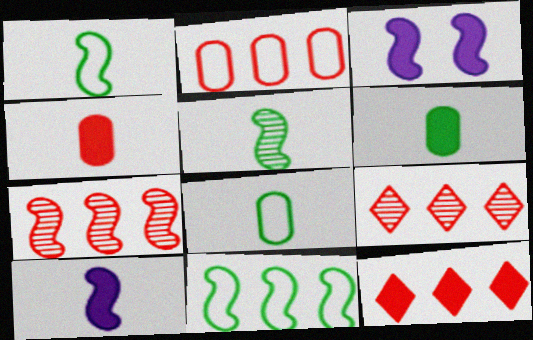[[1, 3, 7], 
[2, 7, 12], 
[3, 6, 12], 
[3, 8, 9]]